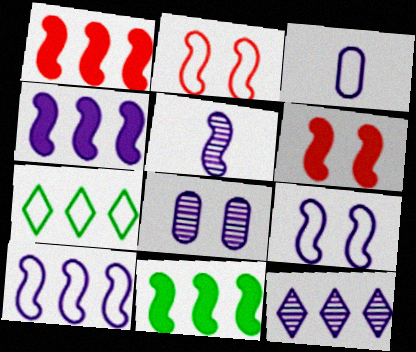[[1, 4, 11], 
[2, 3, 7], 
[2, 5, 11], 
[4, 5, 9], 
[5, 8, 12]]